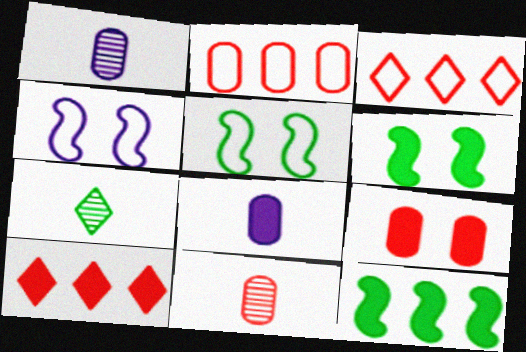[[1, 3, 6], 
[1, 5, 10], 
[2, 9, 11], 
[6, 8, 10]]